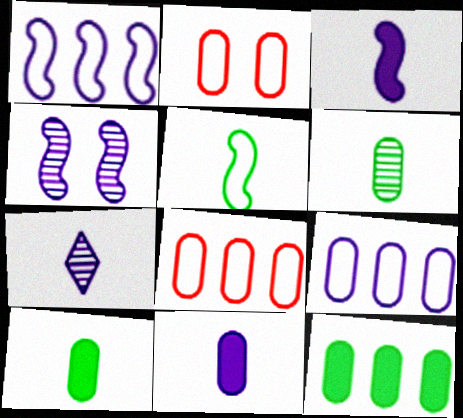[[1, 3, 4]]